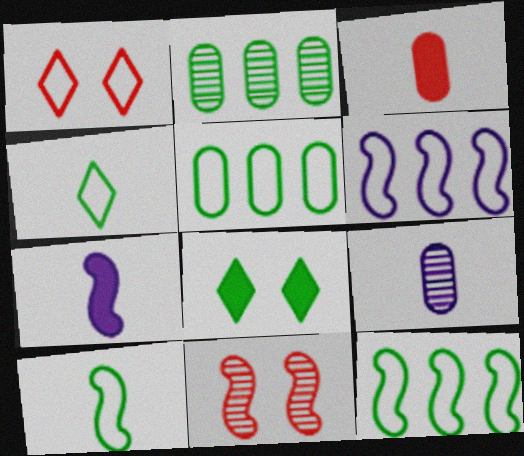[[1, 2, 7], 
[2, 8, 10], 
[7, 11, 12]]